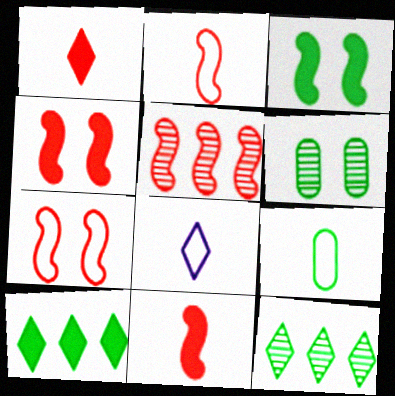[[2, 4, 5], 
[2, 8, 9], 
[3, 9, 12], 
[5, 7, 11]]